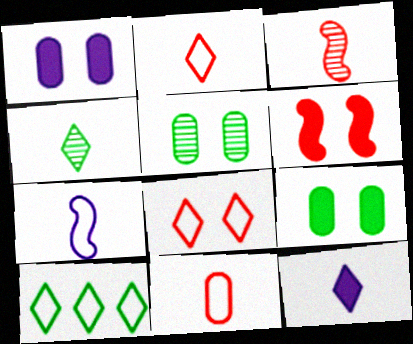[[1, 3, 10], 
[2, 4, 12]]